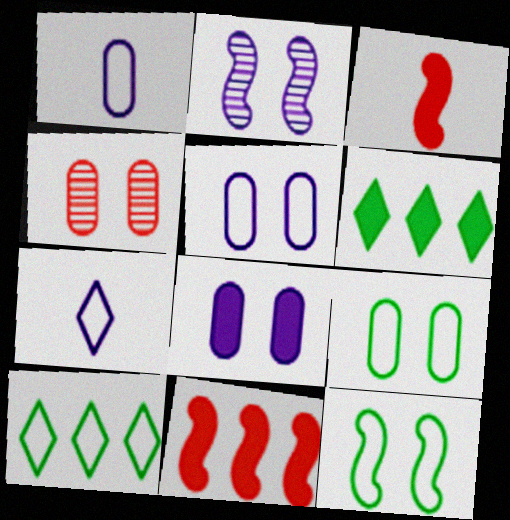[[3, 6, 8], 
[4, 8, 9]]